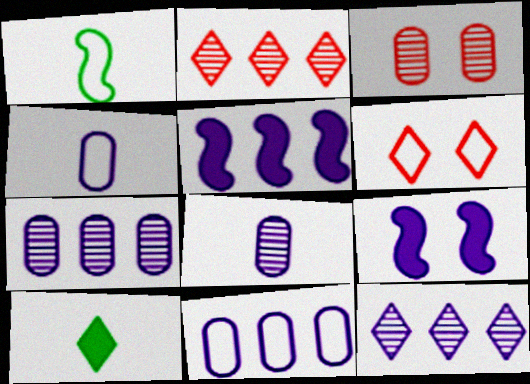[[1, 6, 11], 
[4, 9, 12], 
[5, 11, 12], 
[6, 10, 12]]